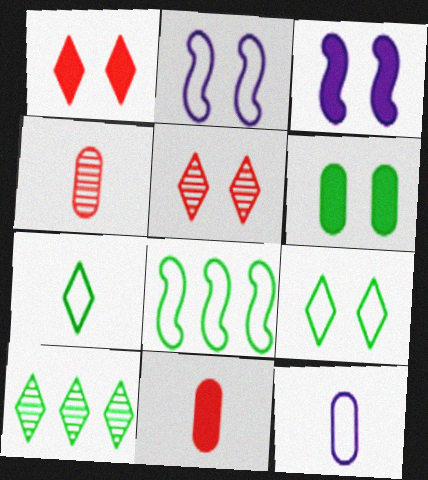[[1, 3, 6], 
[2, 5, 6], 
[2, 10, 11]]